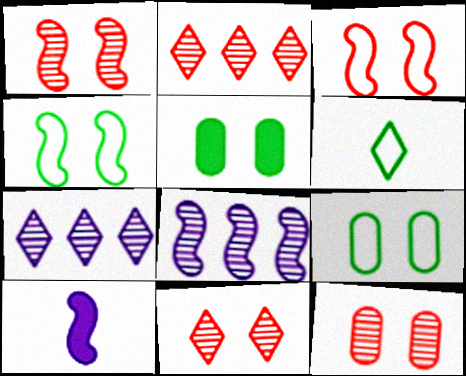[[1, 11, 12], 
[2, 9, 10]]